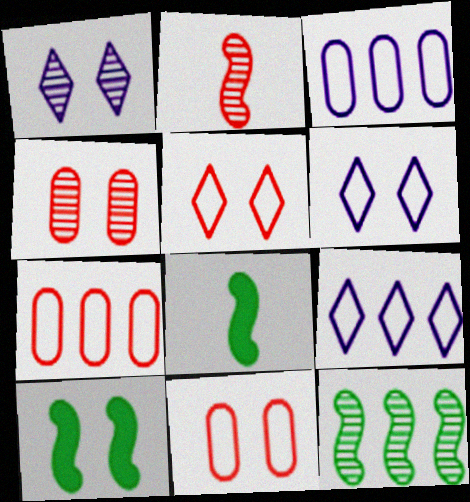[[1, 7, 8], 
[1, 10, 11], 
[4, 6, 10], 
[4, 8, 9]]